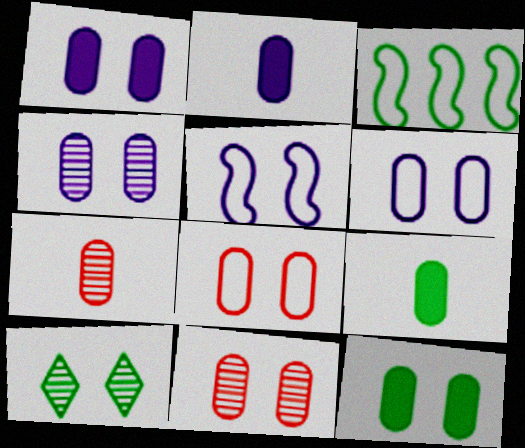[[1, 4, 6], 
[3, 9, 10], 
[4, 8, 12], 
[6, 11, 12]]